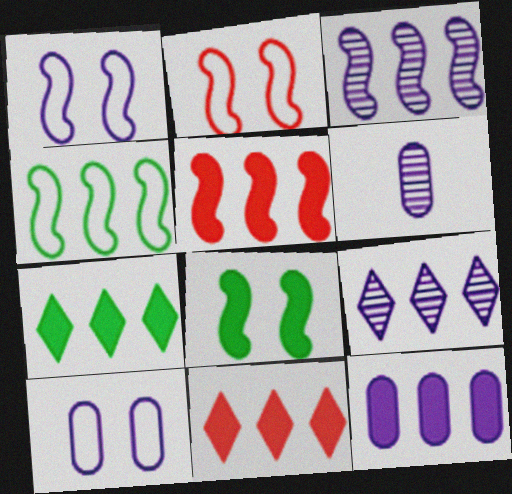[[2, 6, 7], 
[3, 4, 5], 
[5, 7, 12], 
[6, 10, 12]]